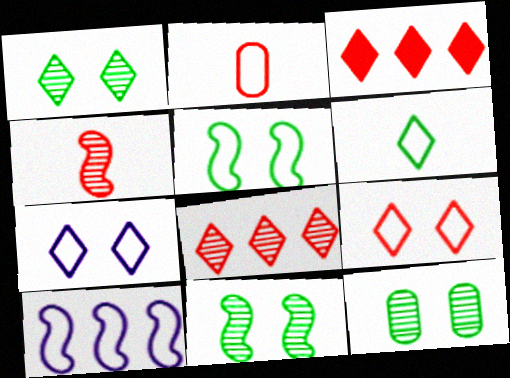[[1, 11, 12]]